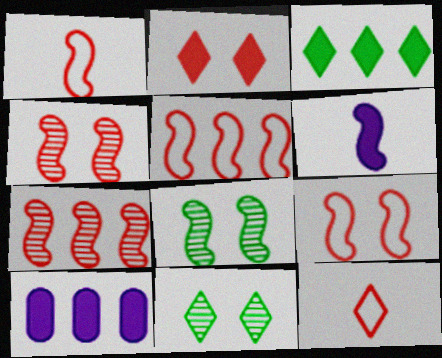[[1, 5, 9], 
[1, 10, 11], 
[5, 6, 8], 
[8, 10, 12]]